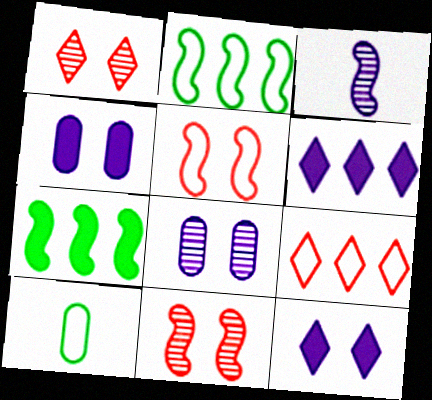[[3, 5, 7], 
[6, 10, 11]]